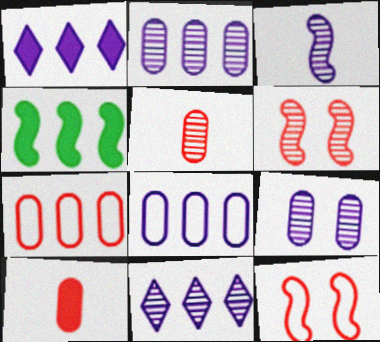[[3, 4, 12], 
[3, 9, 11], 
[4, 7, 11]]